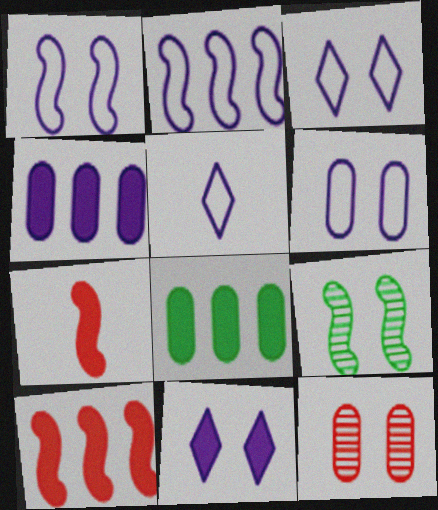[[1, 3, 6], 
[2, 5, 6], 
[2, 7, 9], 
[7, 8, 11]]